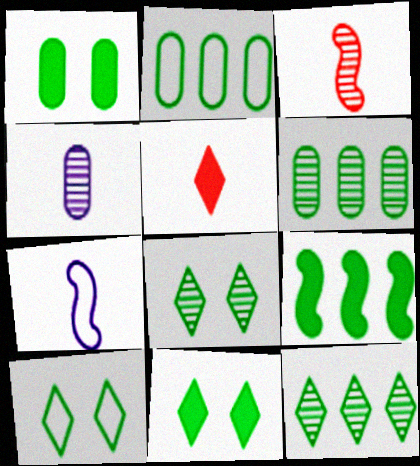[[2, 9, 12], 
[8, 10, 11]]